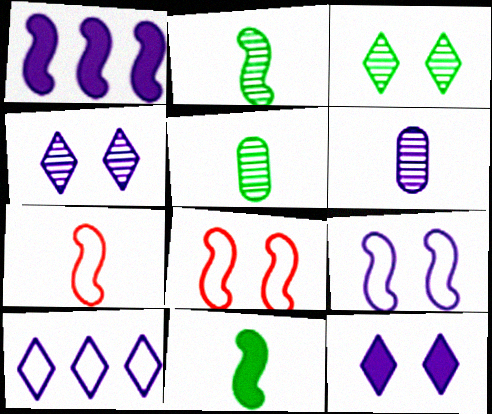[[1, 2, 8]]